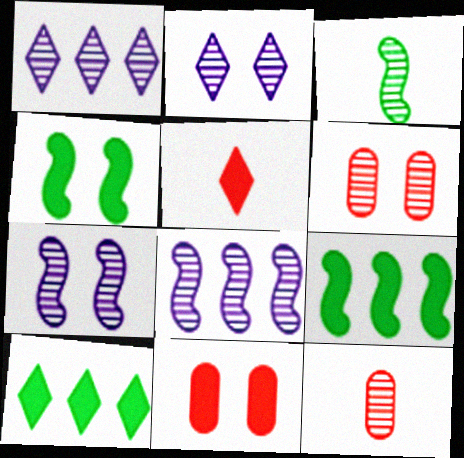[[1, 3, 6]]